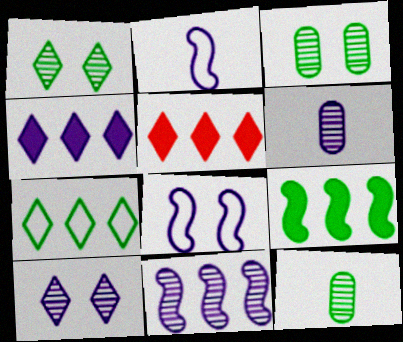[[2, 3, 5], 
[4, 6, 8], 
[5, 8, 12], 
[6, 10, 11]]